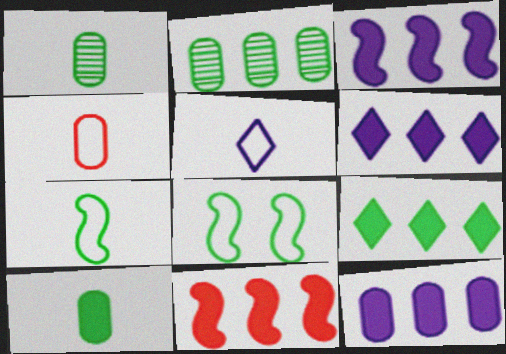[[1, 8, 9], 
[3, 6, 12], 
[4, 5, 7], 
[9, 11, 12]]